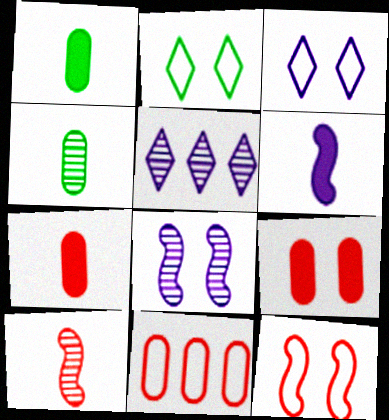[[1, 5, 12], 
[2, 8, 9]]